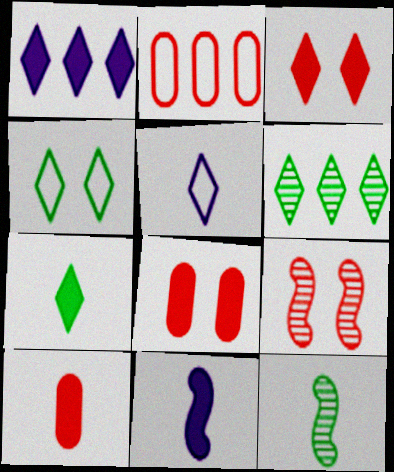[[1, 3, 7], 
[3, 5, 6], 
[4, 6, 7], 
[5, 10, 12], 
[7, 10, 11]]